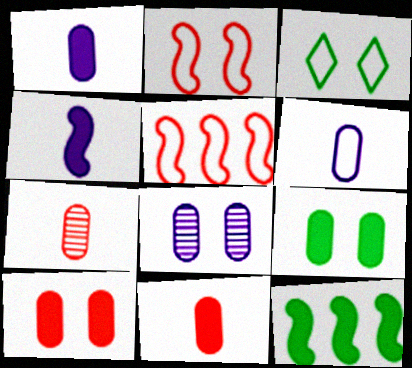[[3, 5, 6]]